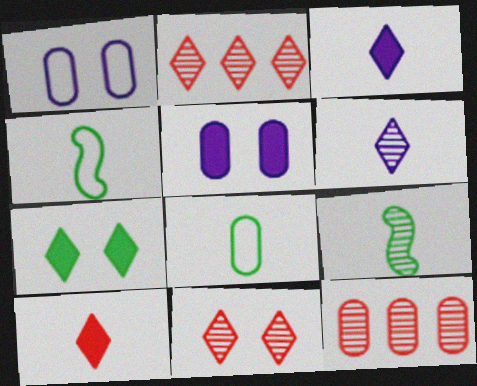[[2, 4, 5], 
[5, 8, 12]]